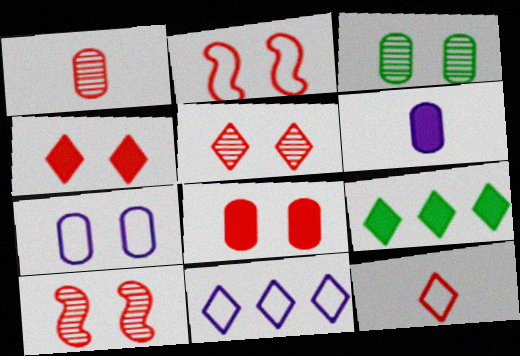[[2, 5, 8], 
[3, 7, 8]]